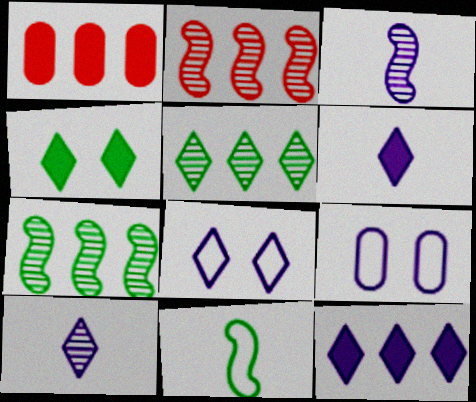[[3, 9, 12], 
[8, 10, 12]]